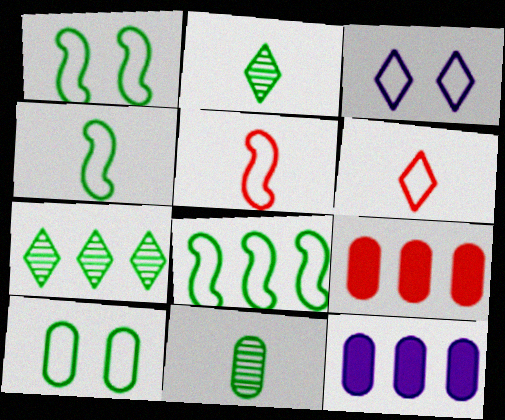[[1, 4, 8]]